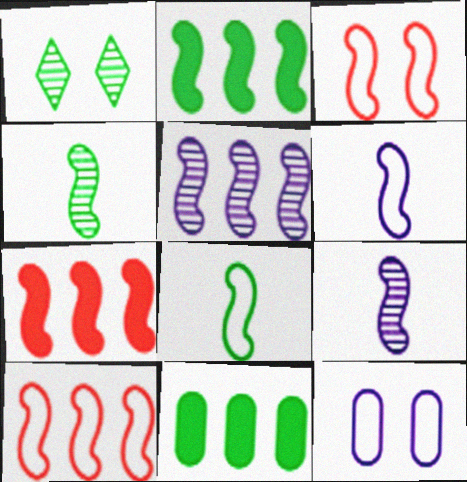[[1, 8, 11], 
[2, 3, 9], 
[2, 5, 10]]